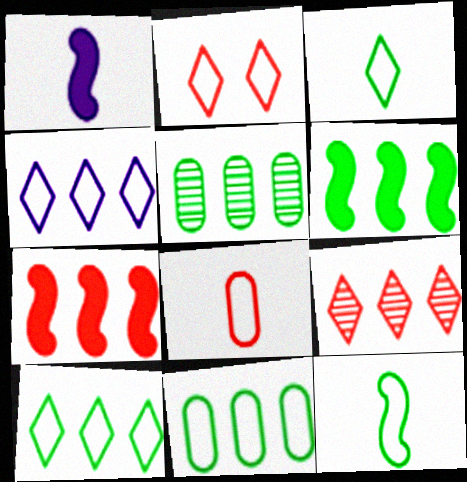[[1, 2, 5], 
[2, 3, 4], 
[4, 5, 7], 
[5, 6, 10]]